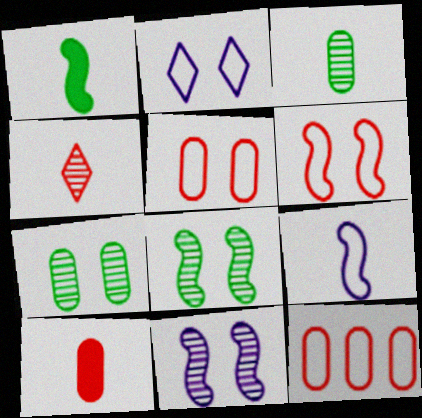[]